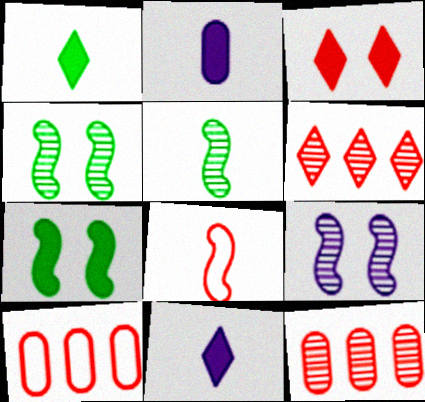[[1, 9, 10], 
[3, 8, 12], 
[4, 10, 11]]